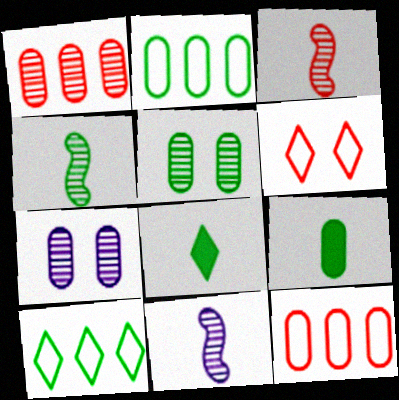[[2, 5, 9], 
[3, 4, 11], 
[7, 9, 12]]